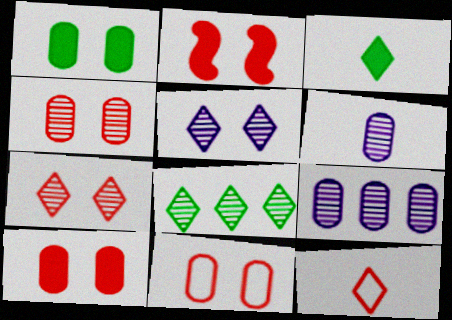[[2, 7, 11], 
[4, 10, 11]]